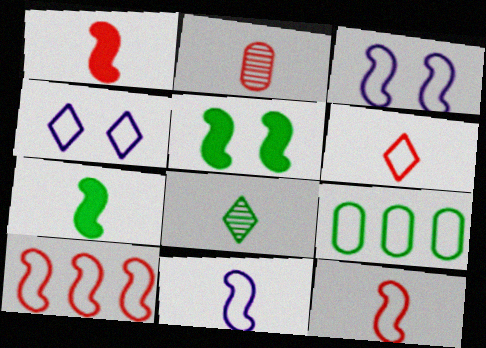[[1, 2, 6], 
[3, 6, 9], 
[4, 9, 12], 
[5, 8, 9]]